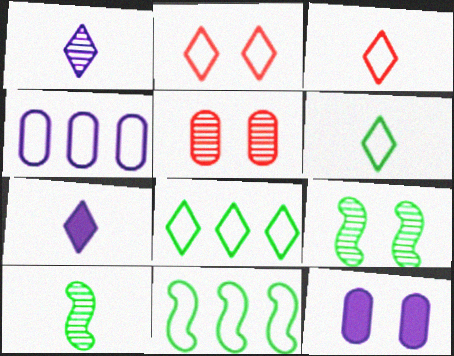[[2, 9, 12], 
[5, 7, 11]]